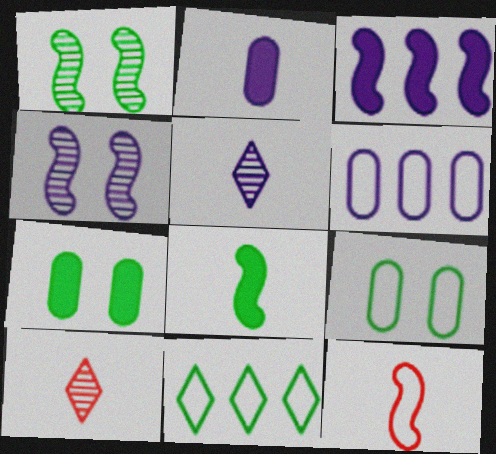[[1, 3, 12], 
[3, 9, 10]]